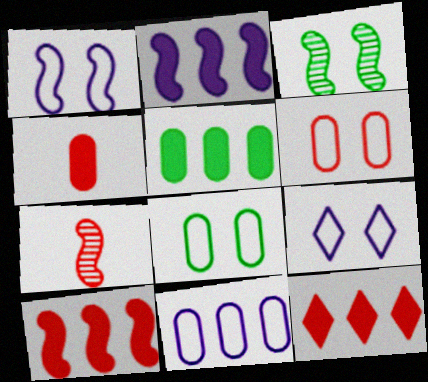[[2, 5, 12], 
[5, 7, 9], 
[6, 7, 12]]